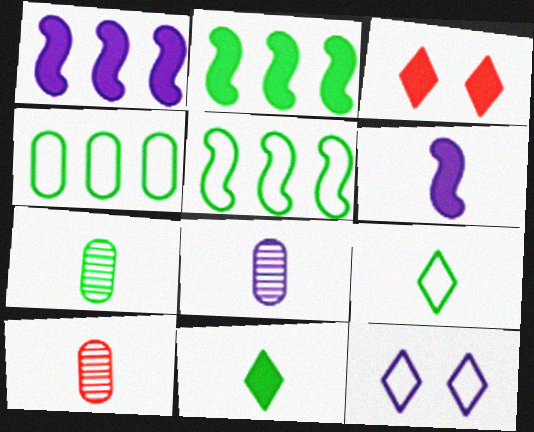[[1, 8, 12], 
[2, 10, 12], 
[3, 5, 8], 
[6, 9, 10], 
[7, 8, 10]]